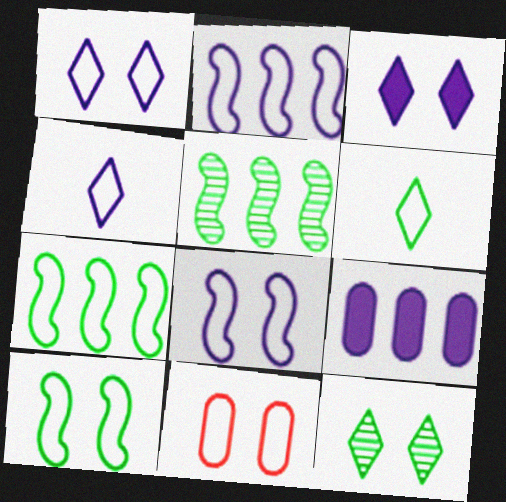[[1, 10, 11], 
[2, 6, 11], 
[4, 7, 11]]